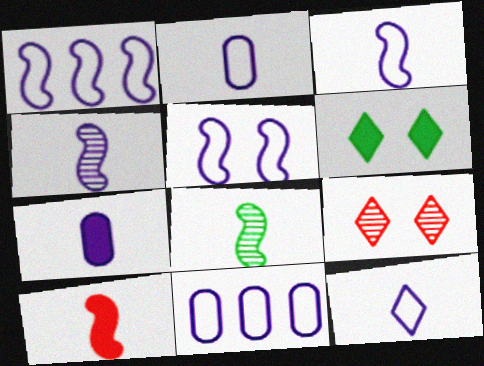[[1, 3, 5], 
[2, 3, 12], 
[3, 8, 10], 
[4, 7, 12], 
[5, 11, 12]]